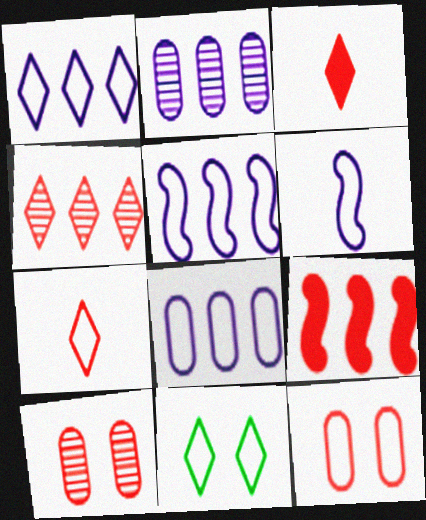[[1, 5, 8], 
[1, 7, 11], 
[7, 9, 10]]